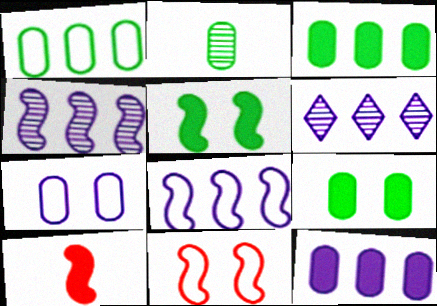[[1, 2, 9], 
[6, 8, 12]]